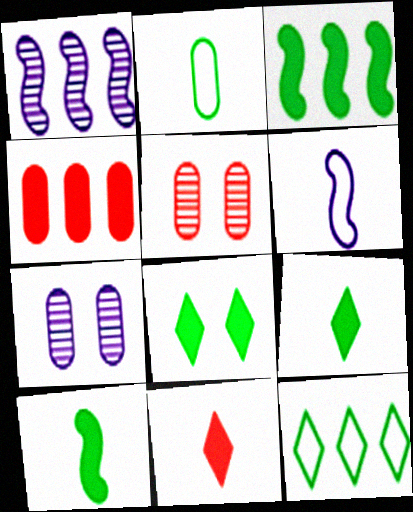[[1, 4, 12], 
[2, 4, 7]]